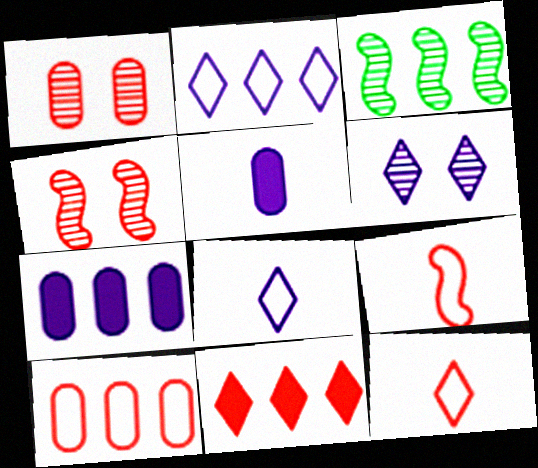[[1, 9, 11]]